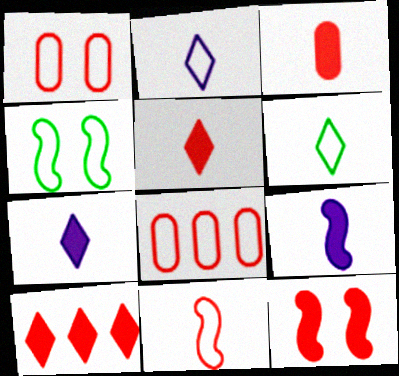[[2, 4, 8], 
[3, 10, 12]]